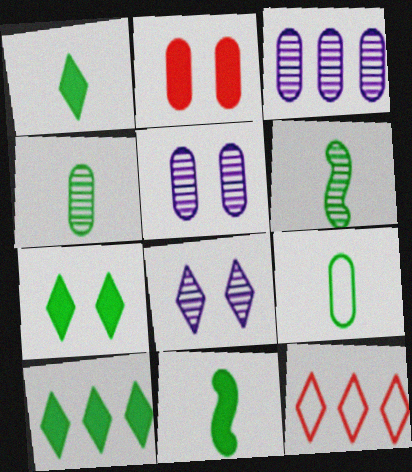[[1, 6, 9], 
[1, 7, 10], 
[1, 8, 12], 
[2, 3, 9], 
[5, 11, 12]]